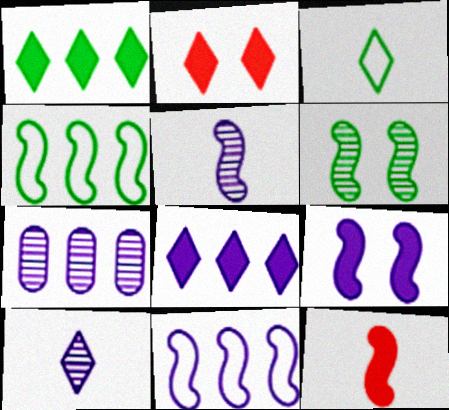[[5, 9, 11], 
[6, 11, 12], 
[7, 8, 11]]